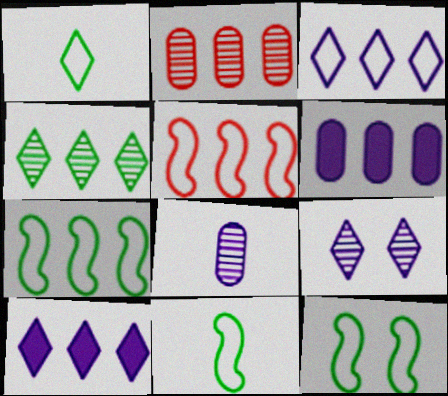[[2, 7, 10], 
[4, 5, 6], 
[7, 11, 12]]